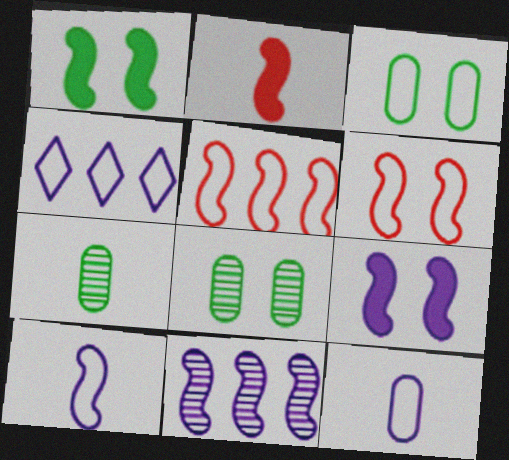[[2, 4, 8], 
[9, 10, 11]]